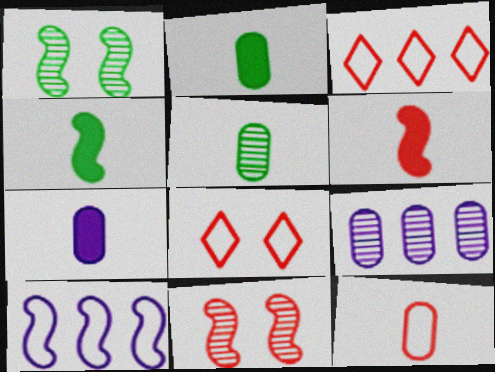[[1, 3, 7], 
[1, 6, 10], 
[4, 8, 9], 
[4, 10, 11], 
[5, 7, 12]]